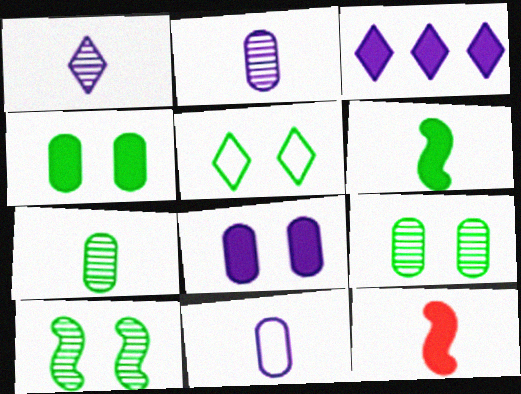[[3, 4, 12], 
[4, 5, 10]]